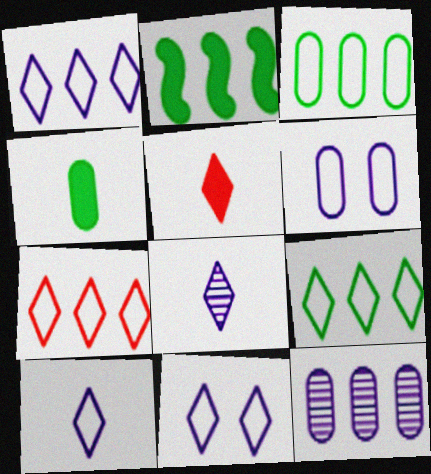[[1, 7, 9], 
[1, 10, 11], 
[2, 7, 12]]